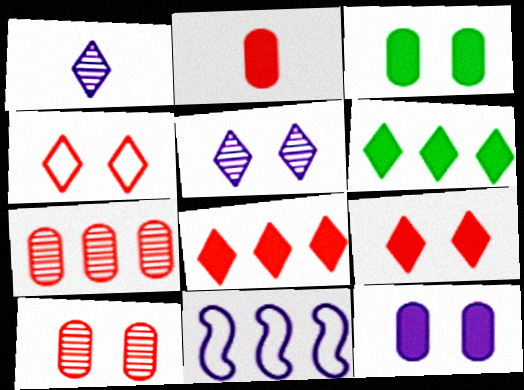[[1, 4, 6], 
[1, 11, 12], 
[6, 7, 11]]